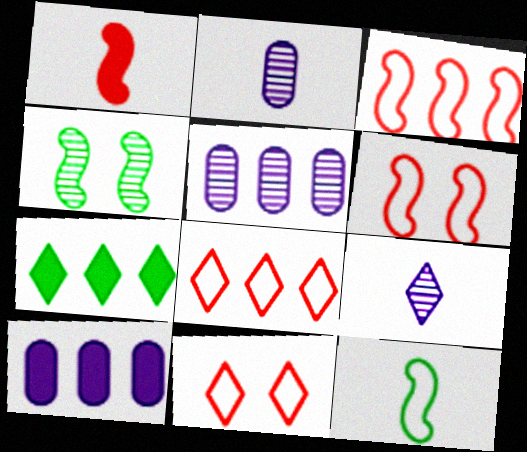[[2, 6, 7], 
[3, 5, 7], 
[7, 9, 11]]